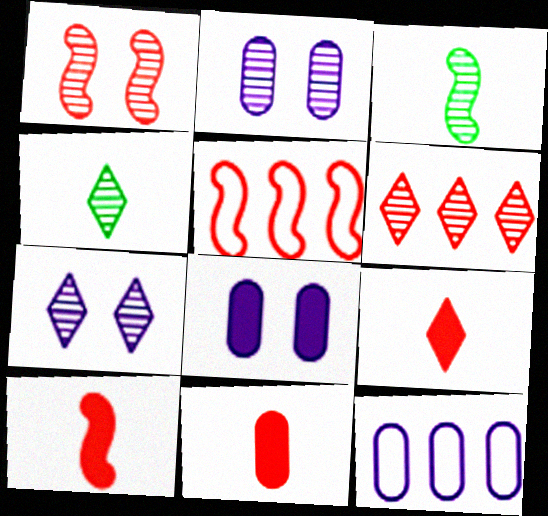[[1, 5, 10], 
[2, 3, 6], 
[4, 5, 8], 
[4, 6, 7], 
[9, 10, 11]]